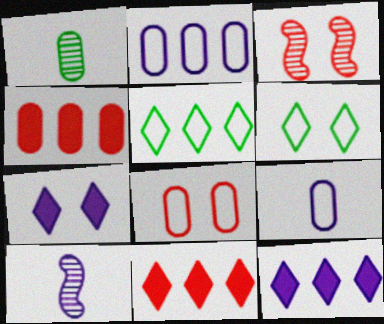[[2, 7, 10], 
[4, 6, 10]]